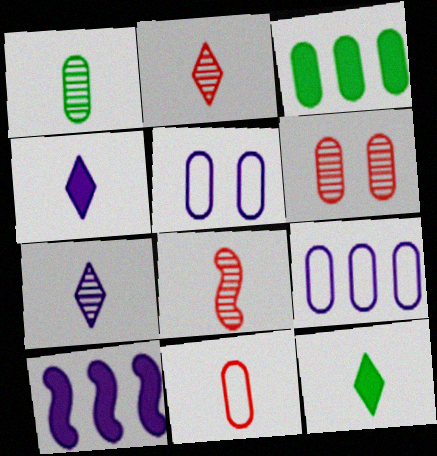[[1, 7, 8], 
[5, 7, 10]]